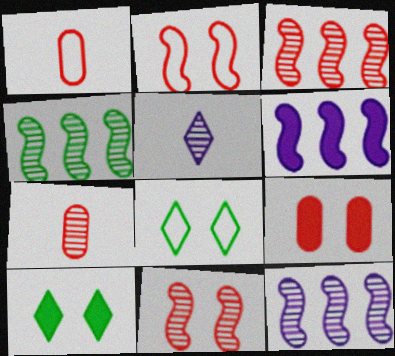[[1, 10, 12], 
[3, 4, 12], 
[6, 7, 8]]